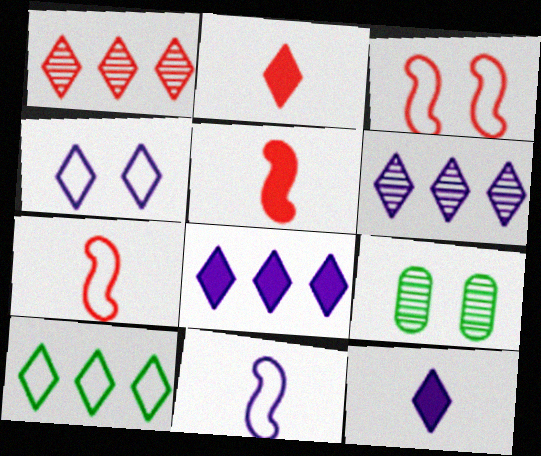[[1, 8, 10], 
[4, 6, 12], 
[7, 8, 9]]